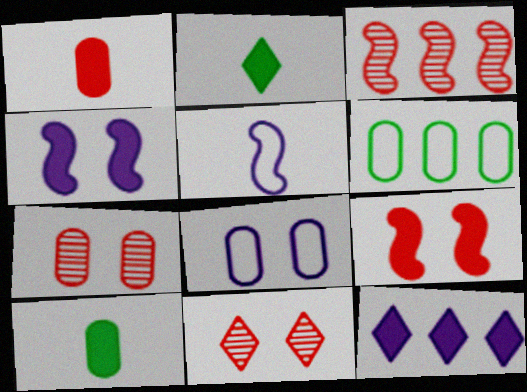[[2, 3, 8], 
[3, 6, 12], 
[9, 10, 12]]